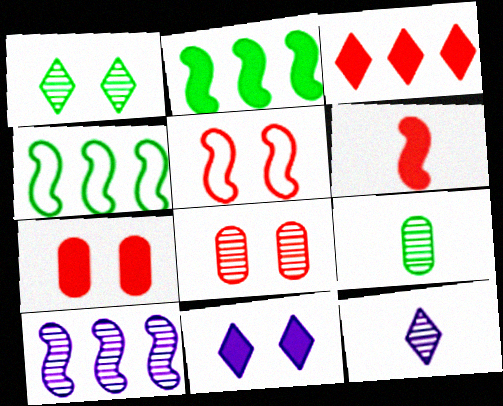[[3, 6, 7], 
[4, 7, 12]]